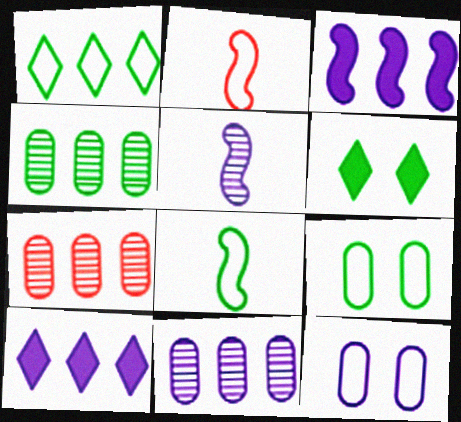[[1, 2, 12], 
[1, 3, 7], 
[1, 8, 9], 
[2, 6, 11], 
[4, 6, 8], 
[4, 7, 11], 
[5, 10, 12]]